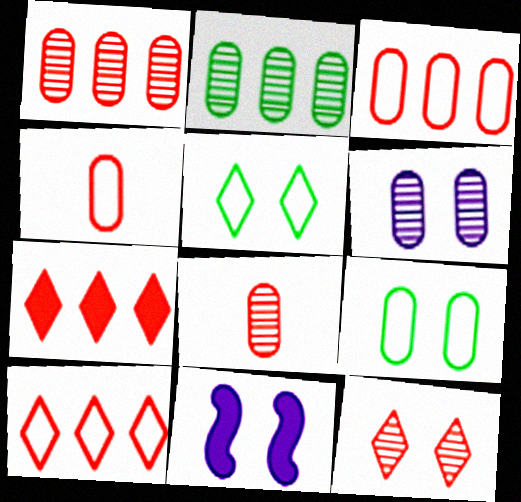[[2, 6, 8], 
[9, 11, 12]]